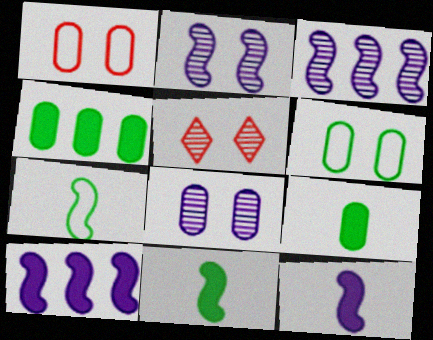[]